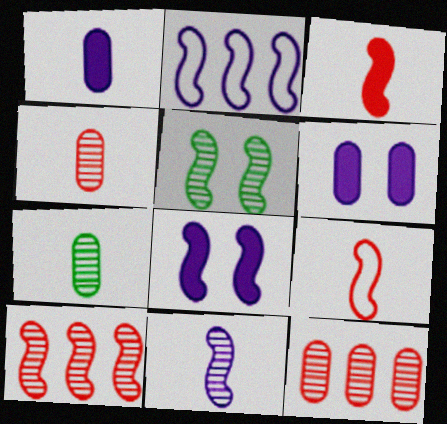[[2, 3, 5], 
[2, 8, 11], 
[5, 10, 11]]